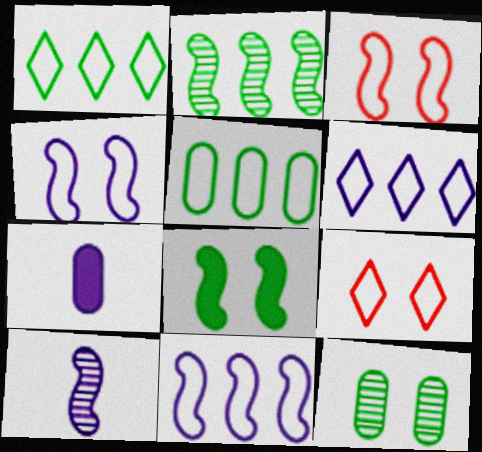[[2, 7, 9]]